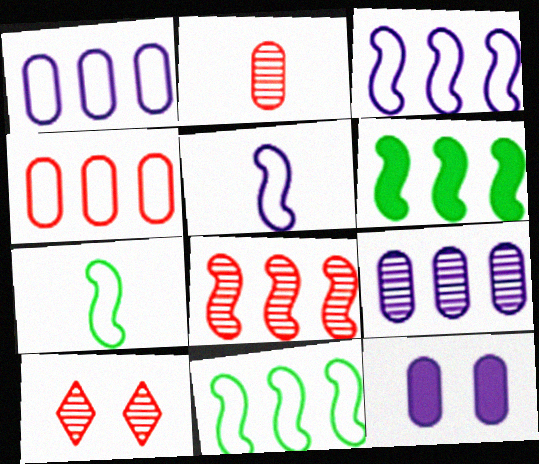[[2, 8, 10], 
[3, 6, 8]]